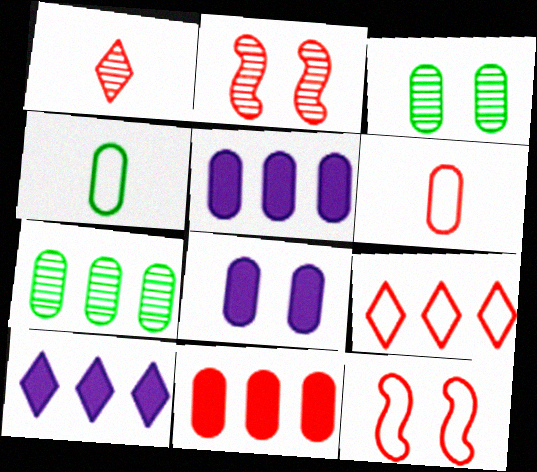[[1, 11, 12], 
[2, 4, 10], 
[3, 5, 6], 
[6, 7, 8], 
[6, 9, 12]]